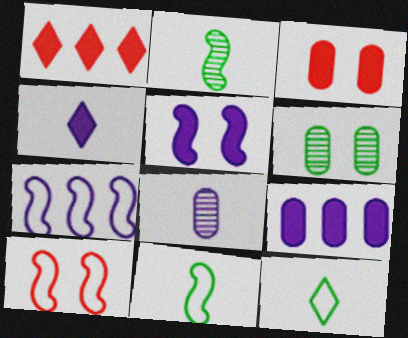[[4, 5, 9], 
[7, 10, 11]]